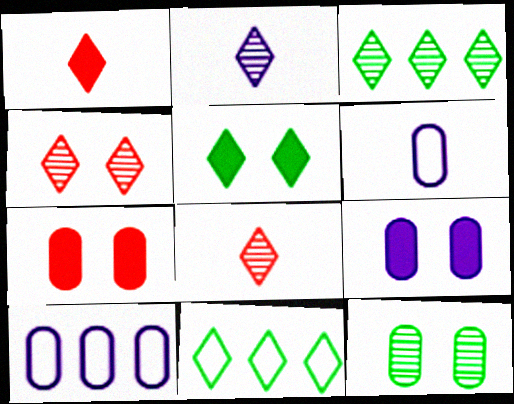[[2, 3, 4]]